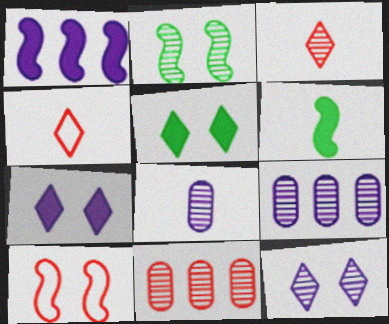[[2, 3, 9], 
[4, 6, 8]]